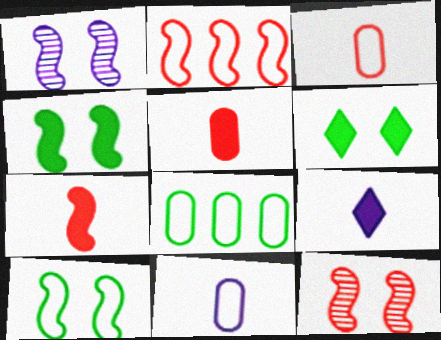[[2, 7, 12], 
[8, 9, 12]]